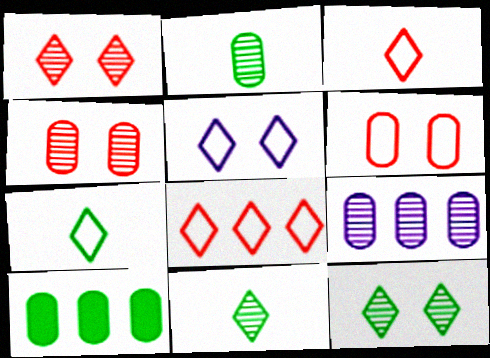[[2, 4, 9], 
[5, 7, 8]]